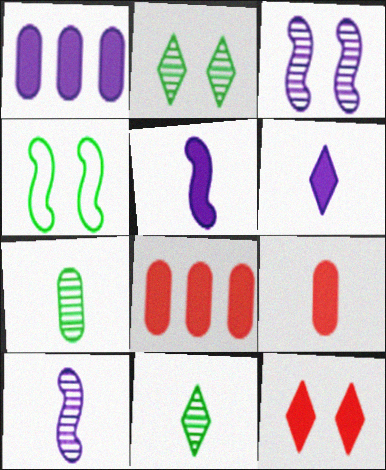[]